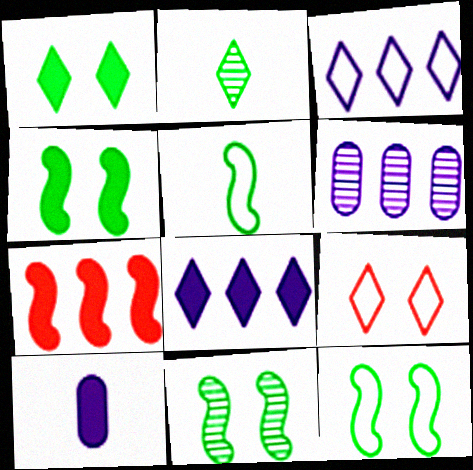[[1, 7, 10], 
[2, 8, 9], 
[4, 11, 12]]